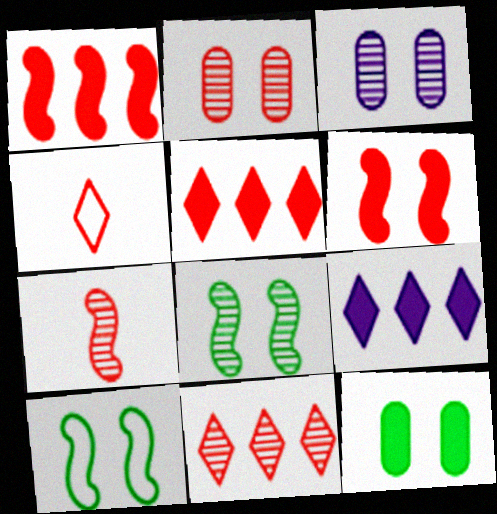[[1, 2, 4], 
[2, 7, 11]]